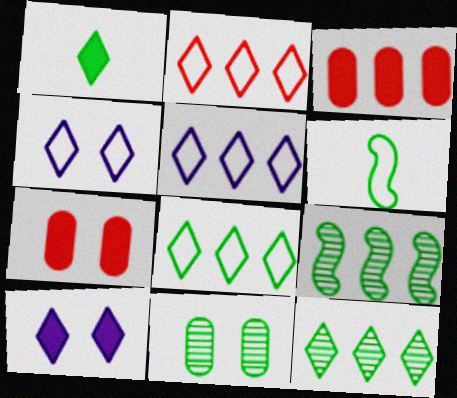[[2, 5, 8], 
[3, 5, 9]]